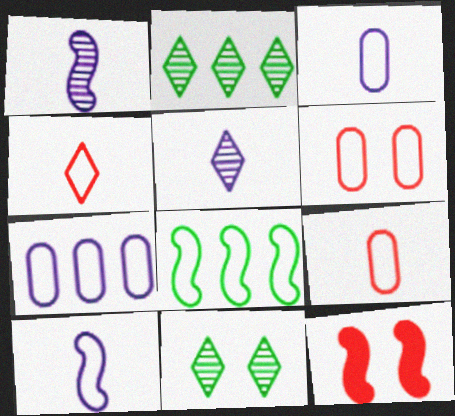[[1, 8, 12], 
[2, 3, 12]]